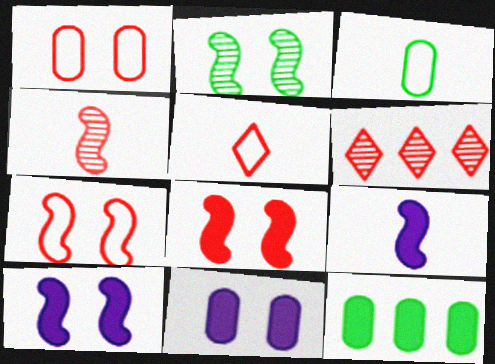[[2, 7, 10], 
[3, 6, 10]]